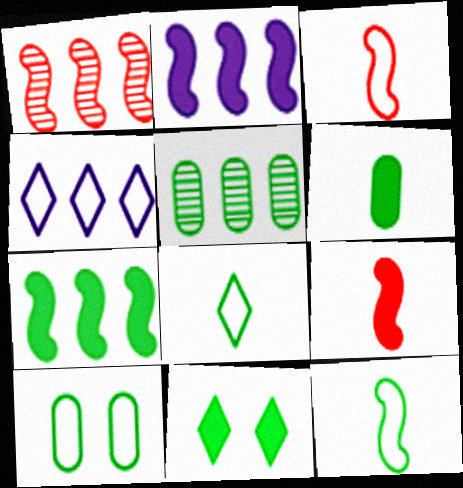[[3, 4, 10], 
[5, 6, 10], 
[5, 11, 12], 
[6, 7, 11]]